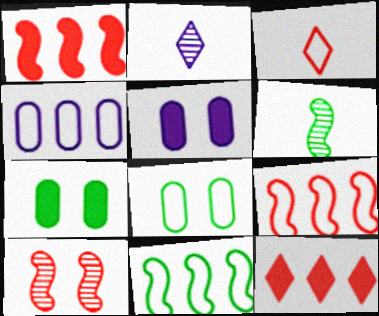[[1, 2, 8], 
[2, 7, 9]]